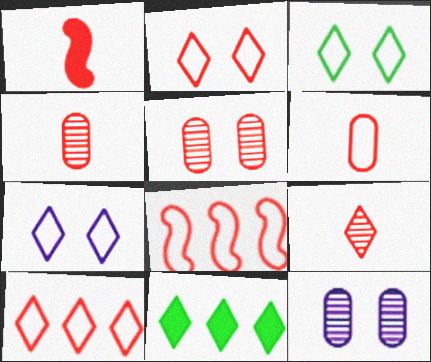[[1, 5, 10], 
[1, 6, 9], 
[2, 3, 7], 
[2, 6, 8], 
[7, 9, 11]]